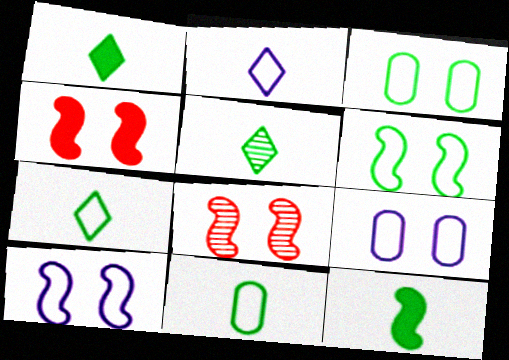[[1, 5, 7], 
[5, 11, 12]]